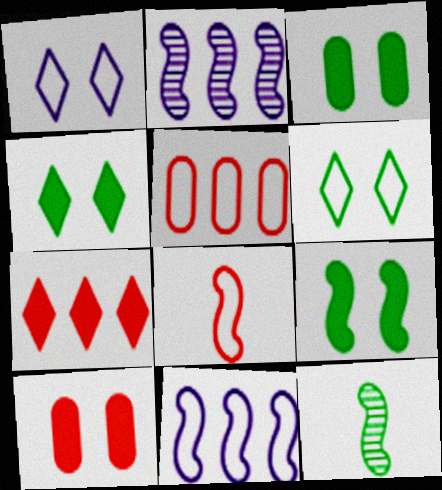[[2, 8, 9], 
[3, 4, 9]]